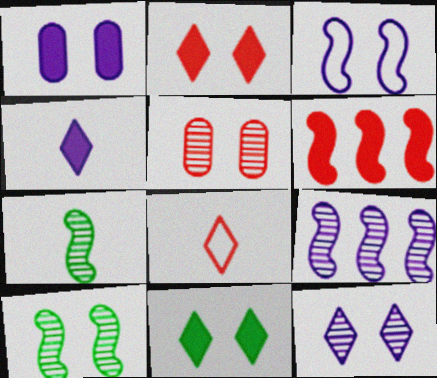[[1, 3, 12], 
[3, 5, 11], 
[3, 6, 7], 
[5, 6, 8], 
[5, 10, 12]]